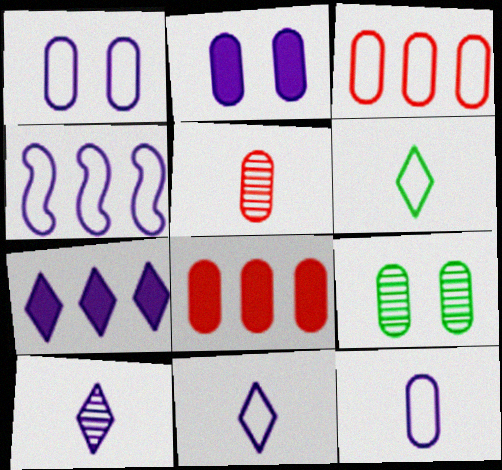[[1, 4, 11], 
[2, 4, 10], 
[8, 9, 12]]